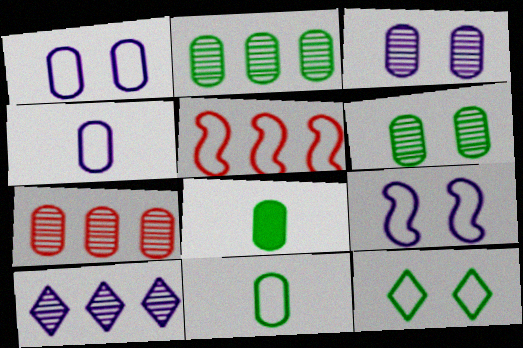[[1, 7, 8], 
[4, 5, 12]]